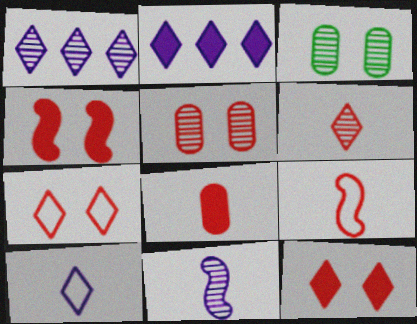[[2, 3, 9], 
[4, 5, 7], 
[6, 8, 9]]